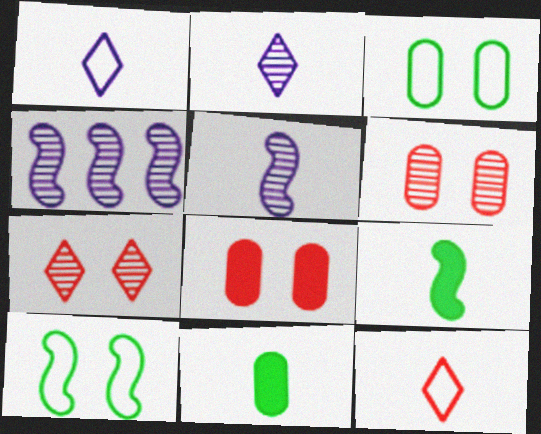[[5, 11, 12]]